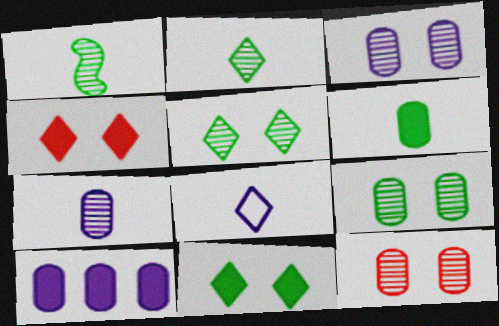[[3, 9, 12]]